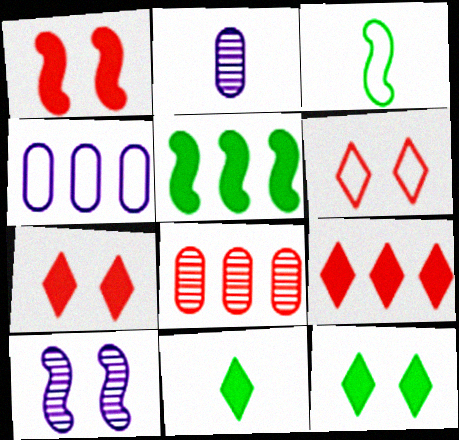[[2, 5, 6], 
[3, 4, 6]]